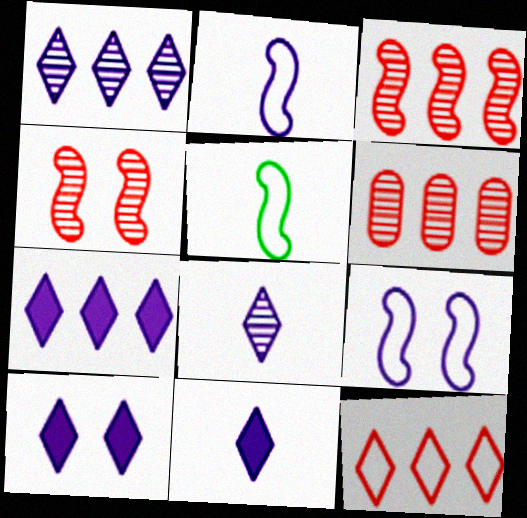[[5, 6, 10], 
[7, 10, 11]]